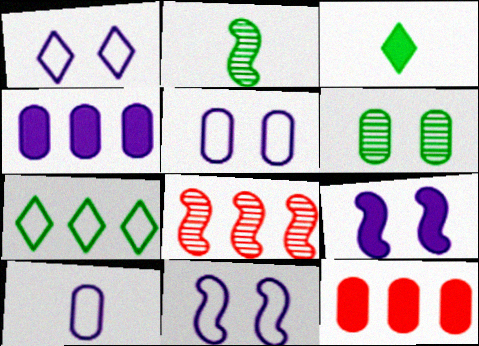[[1, 2, 12], 
[1, 5, 11], 
[3, 5, 8], 
[3, 9, 12], 
[4, 7, 8], 
[6, 10, 12]]